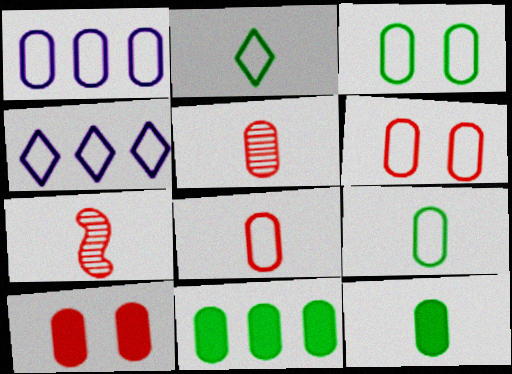[[1, 3, 8], 
[1, 6, 9]]